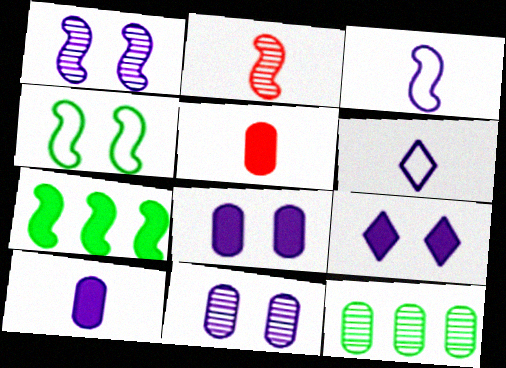[[5, 7, 9]]